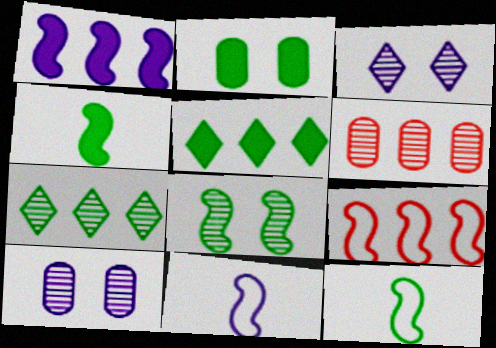[[2, 4, 5], 
[2, 7, 12]]